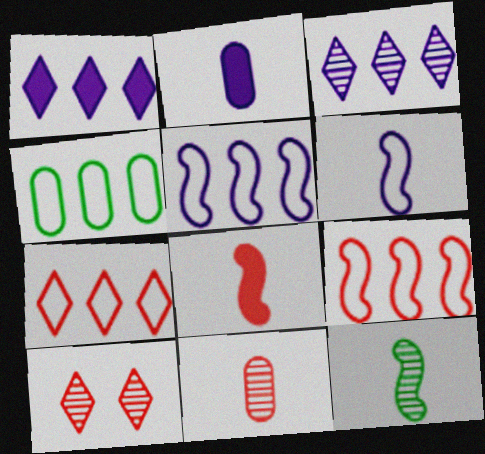[[4, 5, 7], 
[6, 8, 12]]